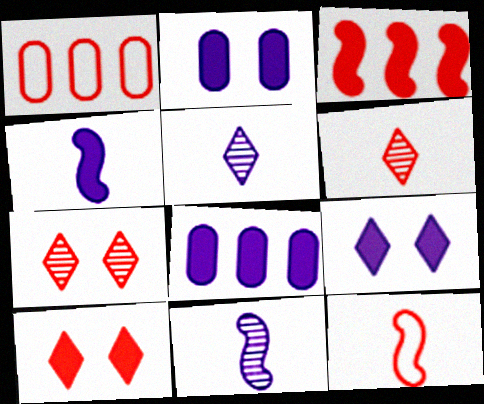[[4, 8, 9]]